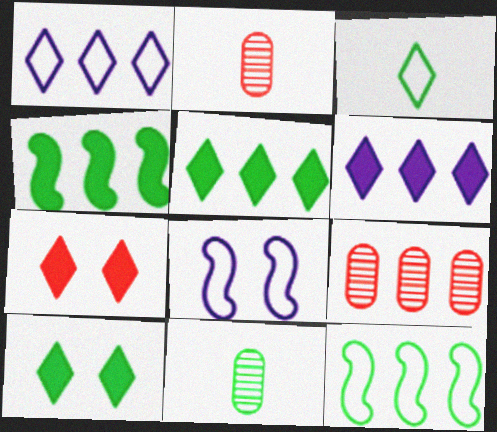[[1, 4, 9], 
[2, 5, 8], 
[6, 9, 12], 
[10, 11, 12]]